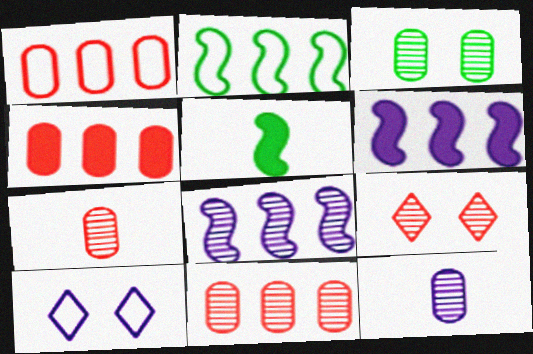[[1, 4, 11], 
[3, 11, 12], 
[5, 10, 11], 
[6, 10, 12]]